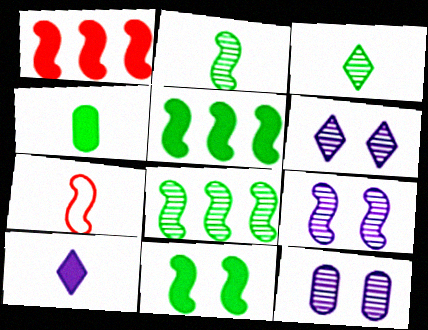[[5, 7, 9], 
[6, 9, 12]]